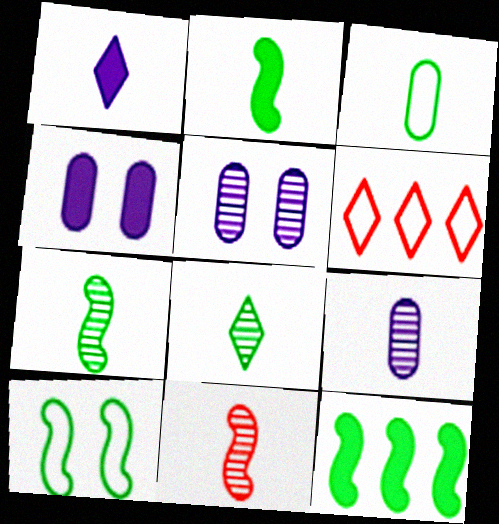[[1, 3, 11], 
[2, 3, 8], 
[2, 5, 6], 
[4, 6, 7], 
[7, 10, 12], 
[8, 9, 11]]